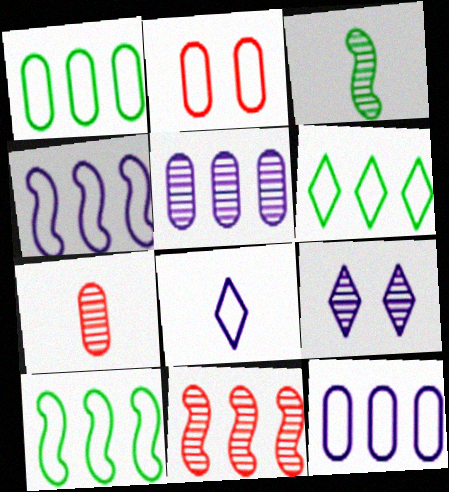[[1, 6, 10], 
[2, 8, 10]]